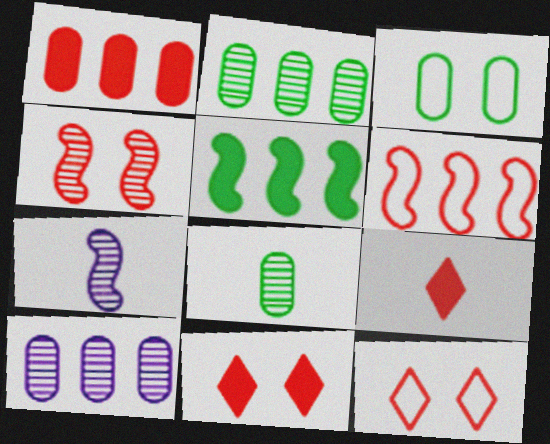[]